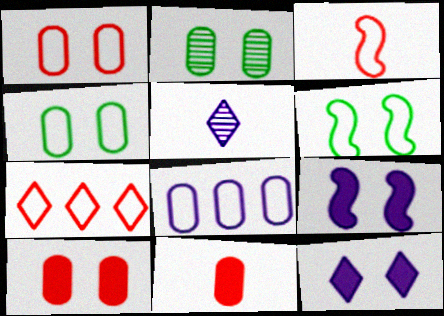[[1, 3, 7], 
[2, 8, 11], 
[5, 8, 9]]